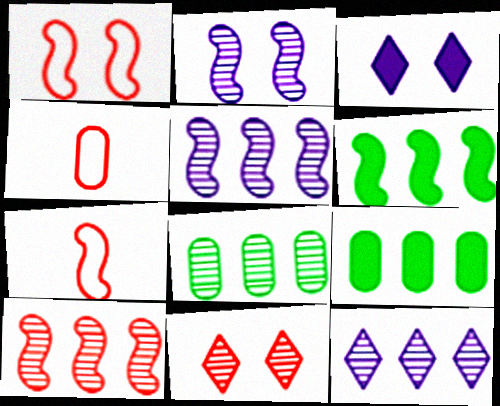[[2, 6, 7], 
[3, 7, 8], 
[8, 10, 12]]